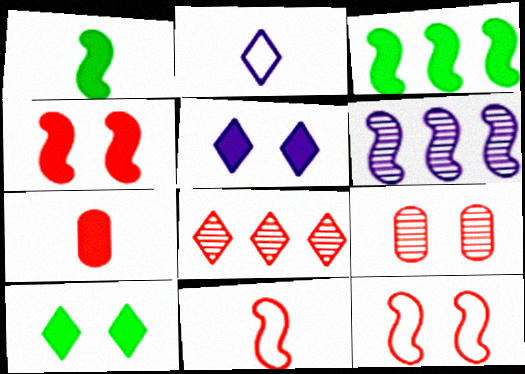[[1, 6, 12], 
[2, 3, 9], 
[2, 8, 10], 
[3, 5, 7], 
[7, 8, 12]]